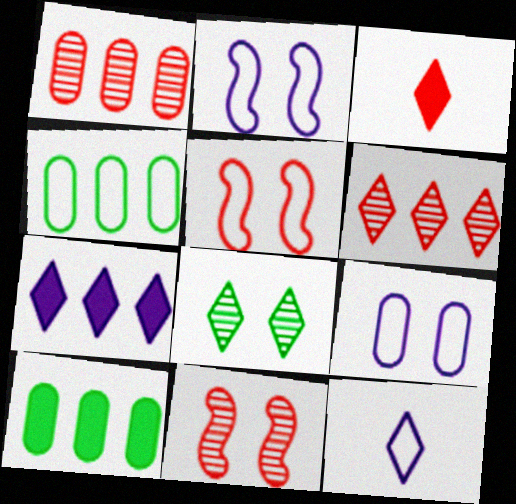[[1, 3, 5], 
[4, 5, 12], 
[10, 11, 12]]